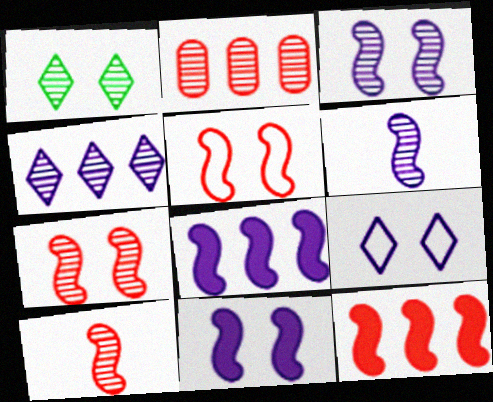[[1, 2, 6], 
[5, 10, 12]]